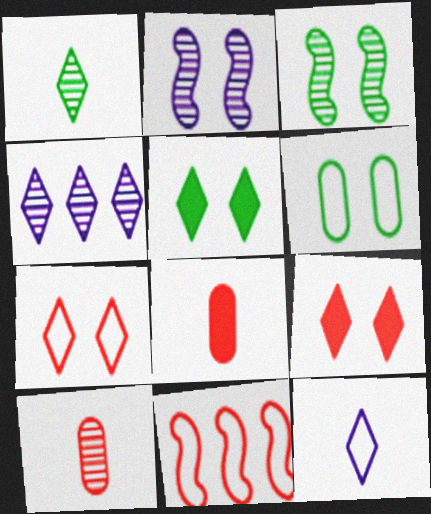[[2, 6, 9], 
[3, 4, 10], 
[3, 5, 6], 
[6, 11, 12], 
[9, 10, 11]]